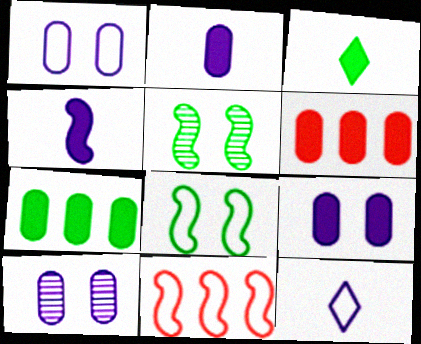[[1, 9, 10], 
[3, 10, 11], 
[4, 5, 11], 
[5, 6, 12]]